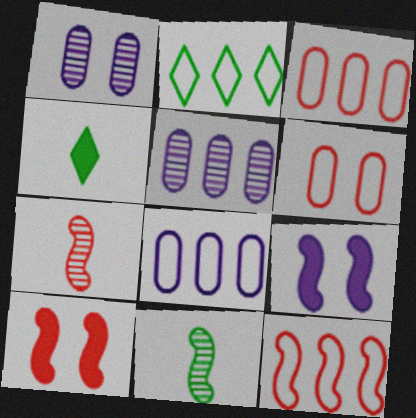[[1, 4, 12], 
[2, 8, 12], 
[7, 10, 12], 
[9, 11, 12]]